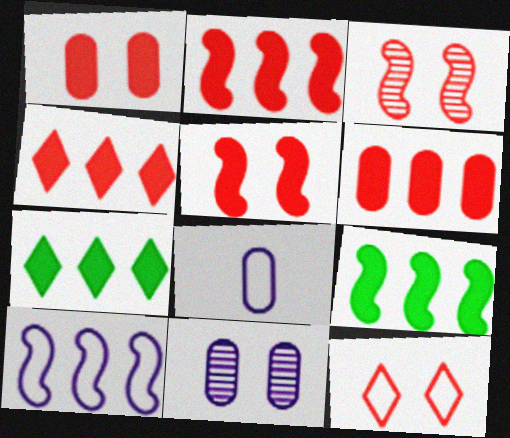[[1, 3, 12], 
[2, 4, 6], 
[3, 7, 8]]